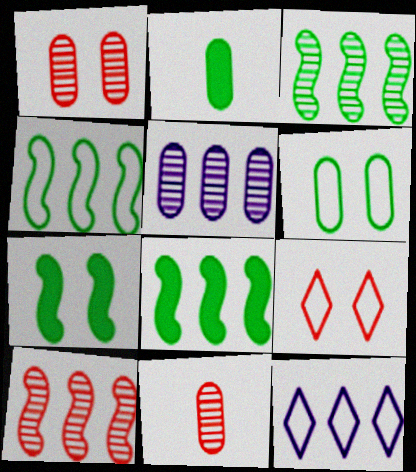[[3, 4, 8], 
[7, 11, 12]]